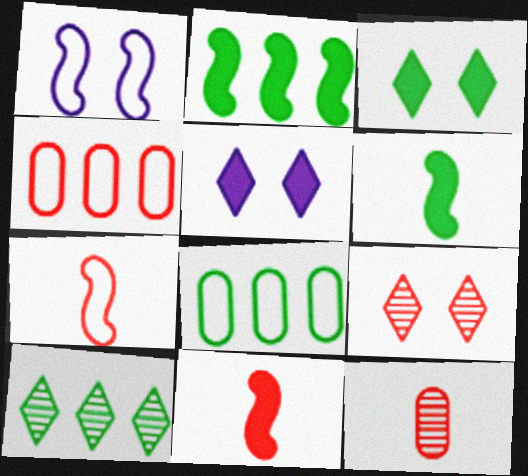[[2, 8, 10], 
[4, 9, 11]]